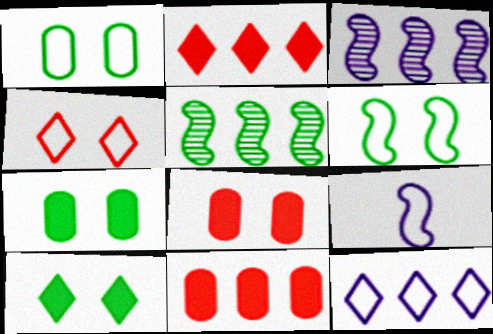[[5, 11, 12]]